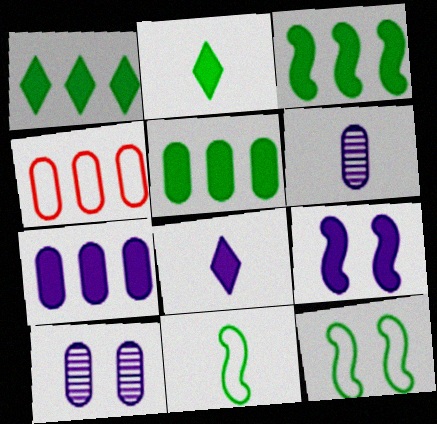[[1, 3, 5], 
[7, 8, 9]]